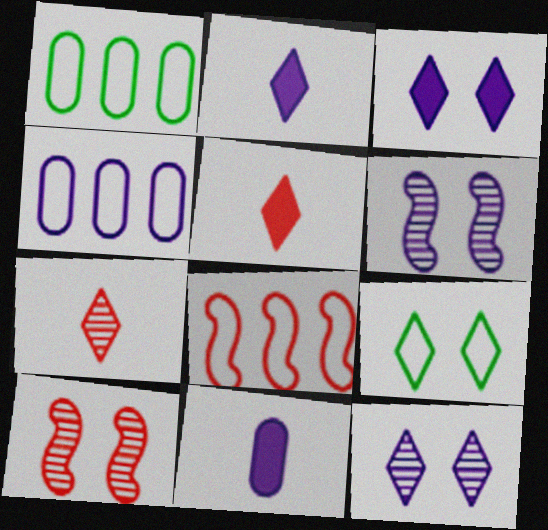[[1, 2, 10], 
[1, 5, 6], 
[2, 4, 6]]